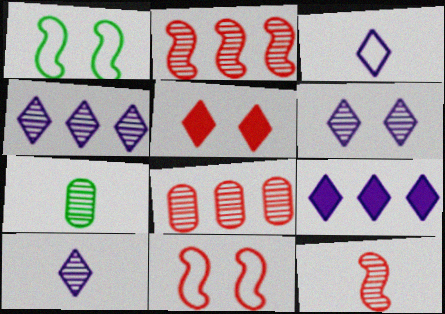[[2, 6, 7], 
[3, 6, 9], 
[4, 6, 10], 
[7, 9, 11], 
[7, 10, 12]]